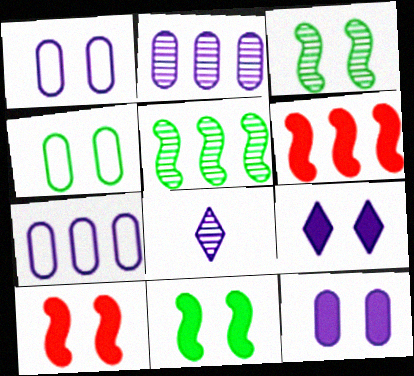[[4, 6, 8]]